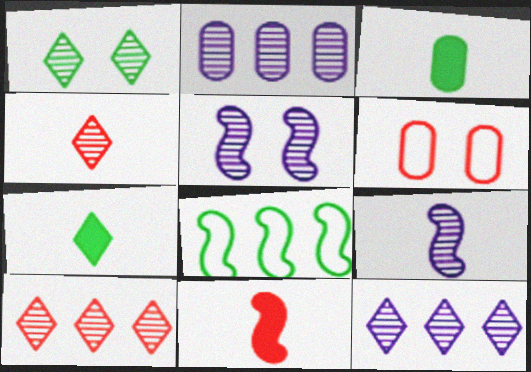[[1, 3, 8], 
[1, 4, 12], 
[2, 3, 6], 
[5, 8, 11], 
[6, 10, 11]]